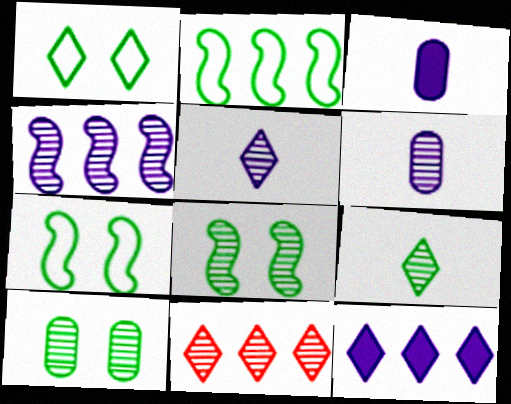[[3, 7, 11], 
[6, 8, 11]]